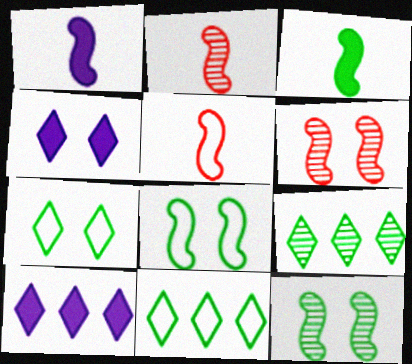[]